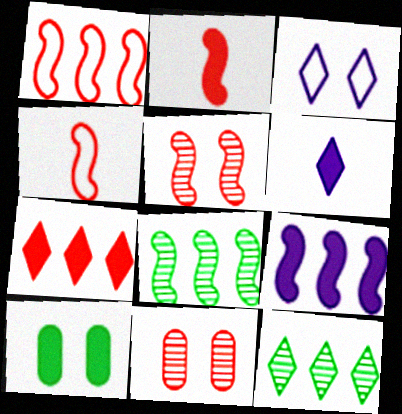[[1, 2, 5], 
[1, 8, 9], 
[3, 5, 10], 
[4, 7, 11]]